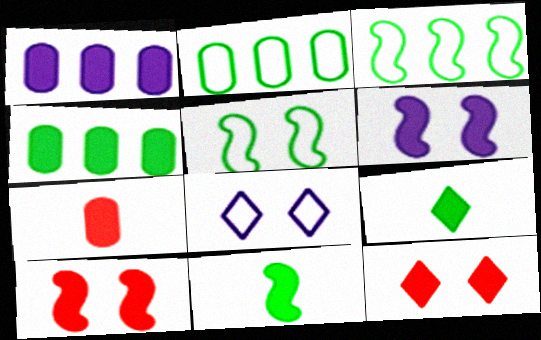[[1, 9, 10], 
[1, 11, 12]]